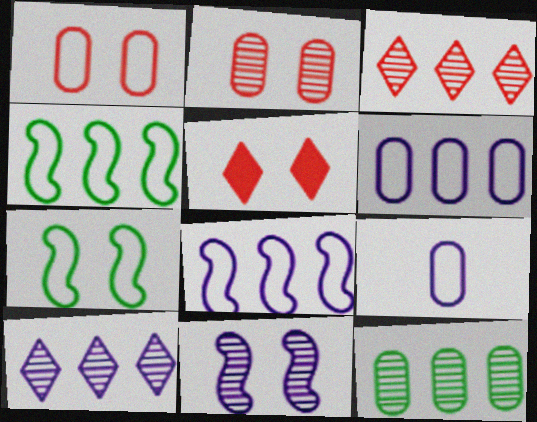[]